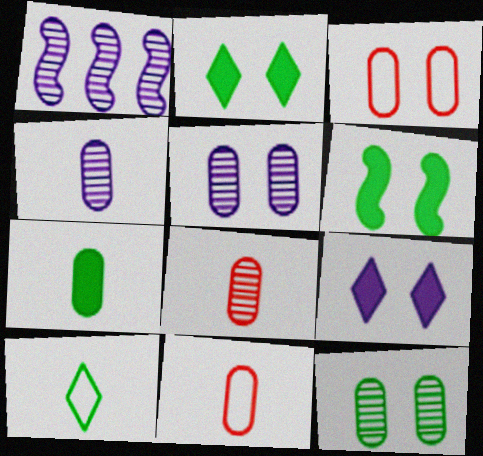[[1, 2, 11], 
[4, 7, 11]]